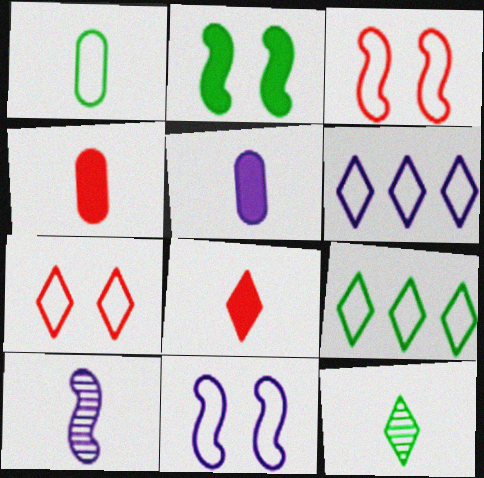[[1, 3, 6], 
[1, 8, 10]]